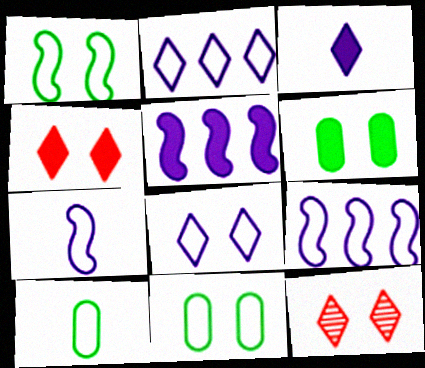[[5, 10, 12]]